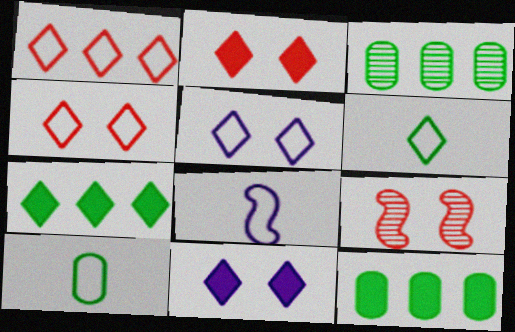[[1, 5, 6], 
[2, 3, 8]]